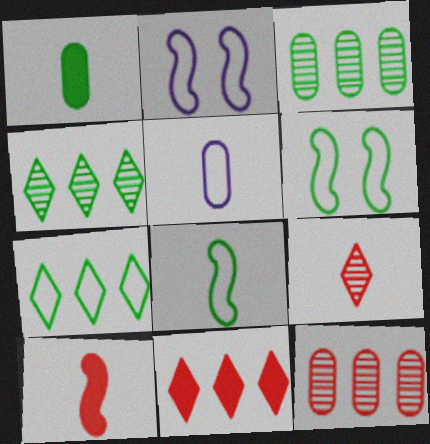[[1, 4, 6]]